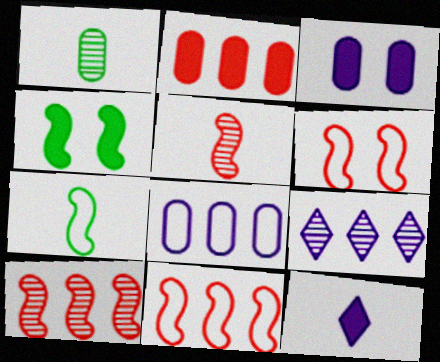[[2, 4, 12]]